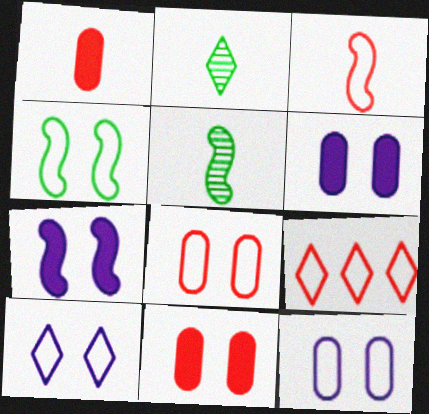[[3, 8, 9], 
[4, 8, 10], 
[5, 6, 9]]